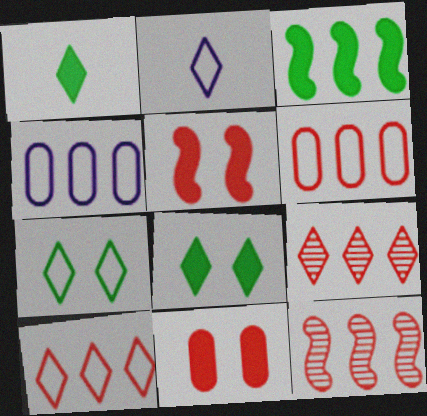[[2, 7, 10], 
[2, 8, 9], 
[3, 4, 9]]